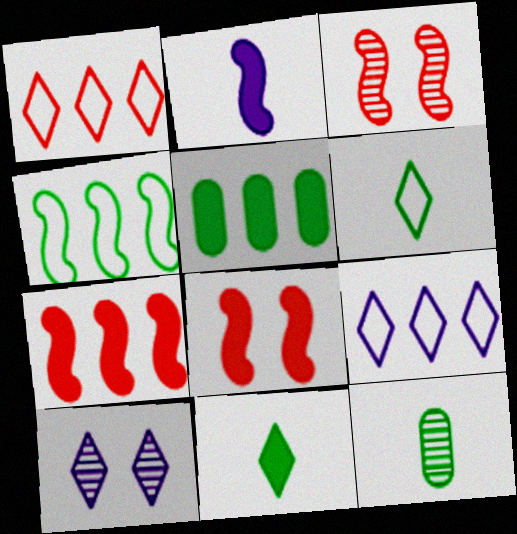[[1, 10, 11], 
[2, 3, 4], 
[8, 9, 12]]